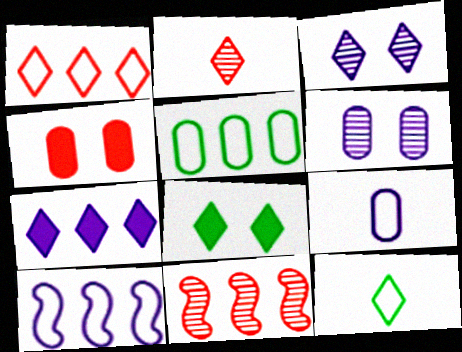[[1, 5, 10], 
[5, 7, 11], 
[8, 9, 11]]